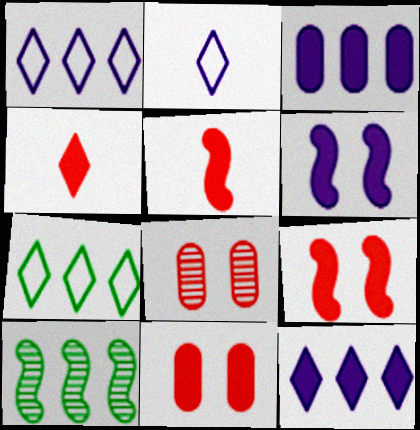[[2, 10, 11]]